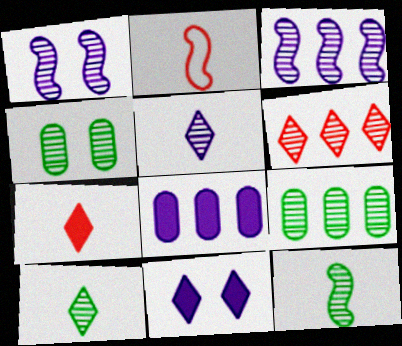[[2, 9, 11], 
[3, 6, 9]]